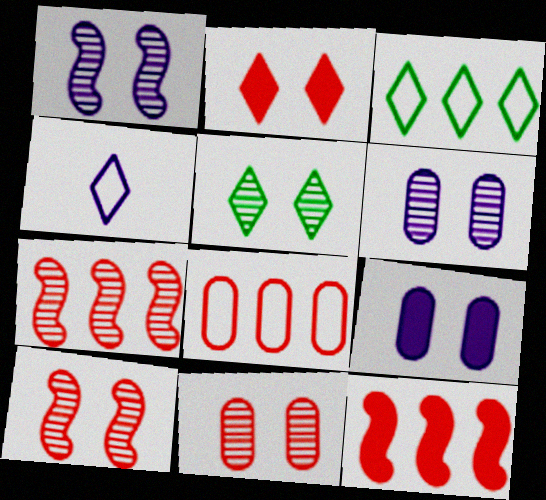[[1, 5, 11], 
[5, 6, 10]]